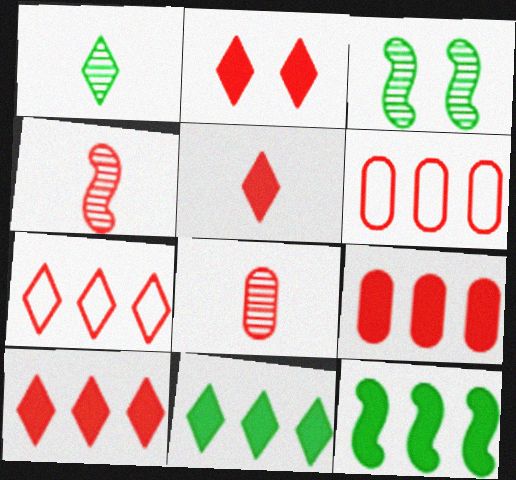[[2, 4, 6], 
[2, 5, 10]]